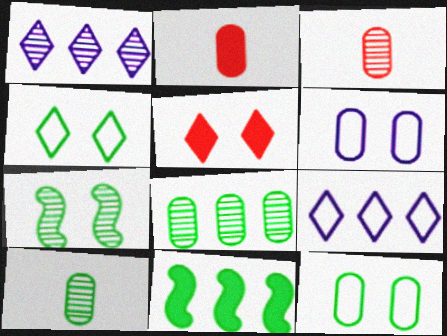[[1, 3, 7], 
[2, 6, 8], 
[2, 7, 9], 
[4, 10, 11], 
[5, 6, 7]]